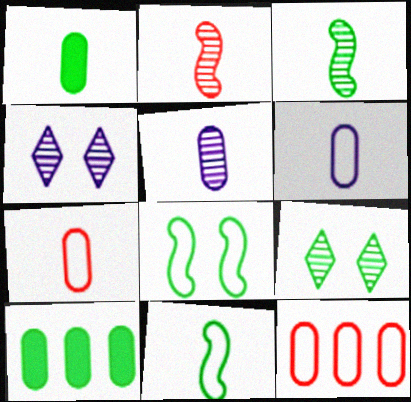[[1, 5, 7], 
[9, 10, 11]]